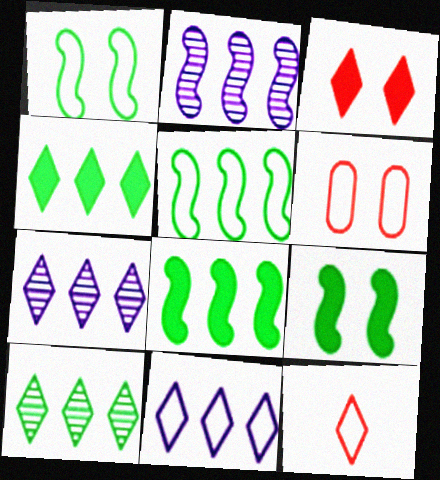[]